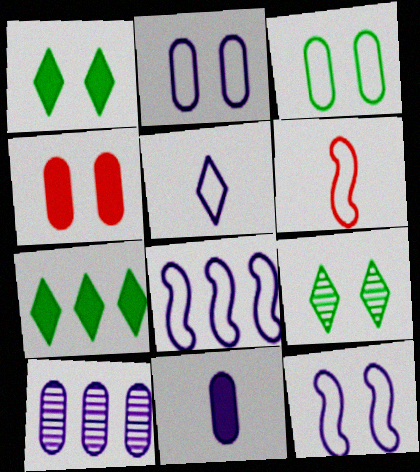[[1, 6, 10], 
[2, 5, 8], 
[2, 10, 11], 
[4, 9, 12]]